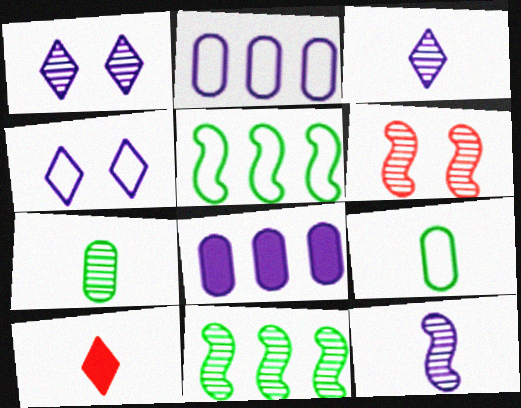[[4, 8, 12], 
[6, 11, 12], 
[9, 10, 12]]